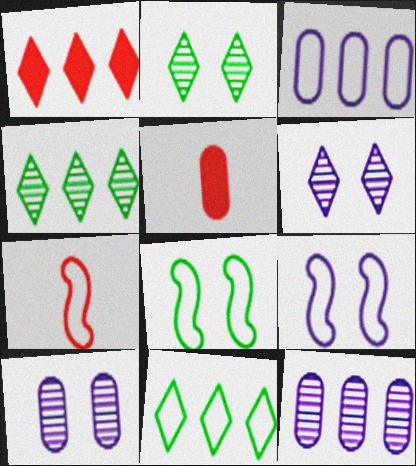[[4, 5, 9]]